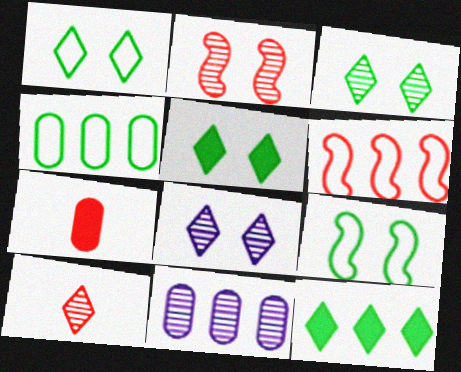[[1, 3, 5], 
[6, 11, 12]]